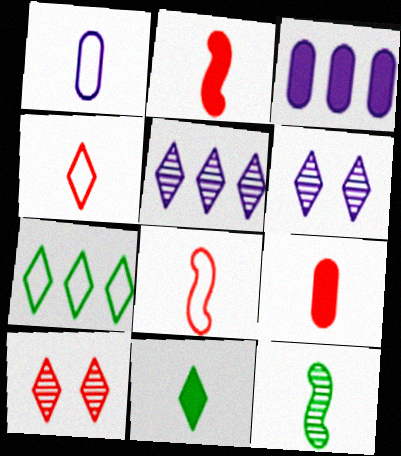[]